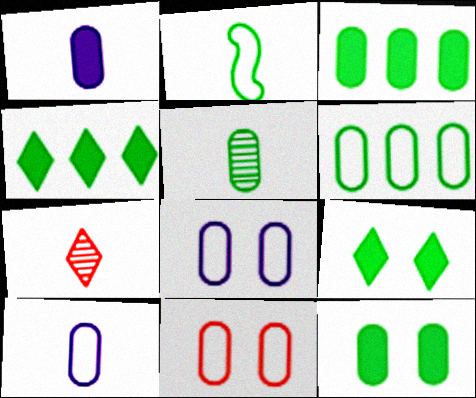[[1, 2, 7], 
[5, 6, 12], 
[6, 10, 11]]